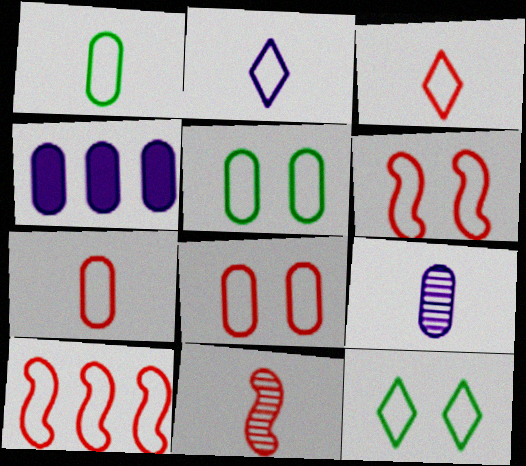[[2, 5, 10], 
[3, 8, 10], 
[4, 11, 12]]